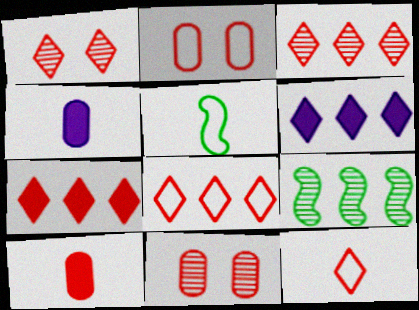[[1, 7, 12], 
[3, 7, 8], 
[5, 6, 11]]